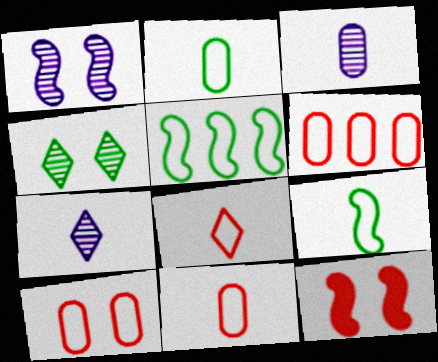[[6, 10, 11]]